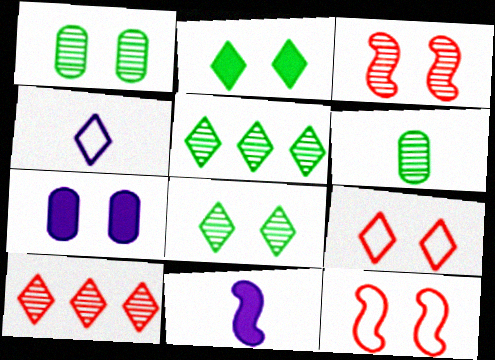[[2, 4, 10], 
[7, 8, 12]]